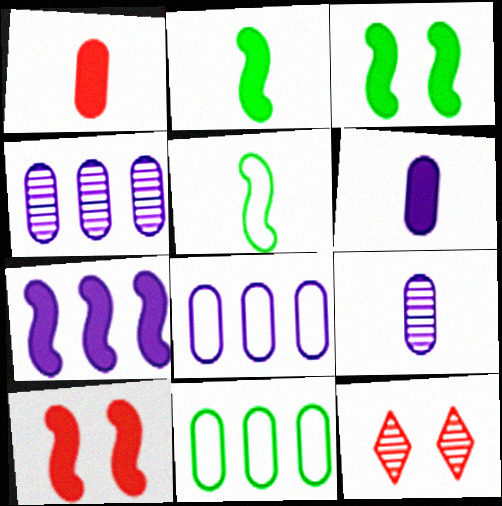[[2, 7, 10], 
[2, 8, 12]]